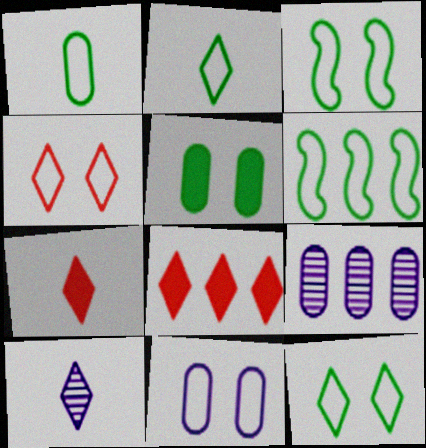[[1, 6, 12], 
[2, 7, 10], 
[3, 4, 11], 
[3, 7, 9], 
[6, 8, 9], 
[8, 10, 12]]